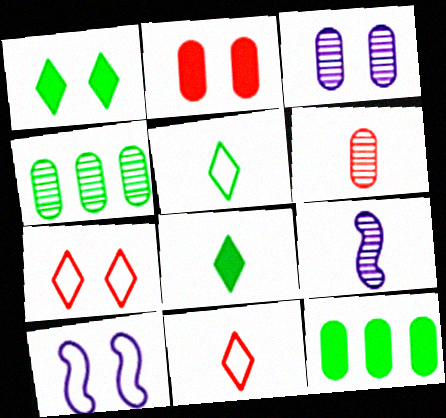[[3, 4, 6], 
[7, 9, 12]]